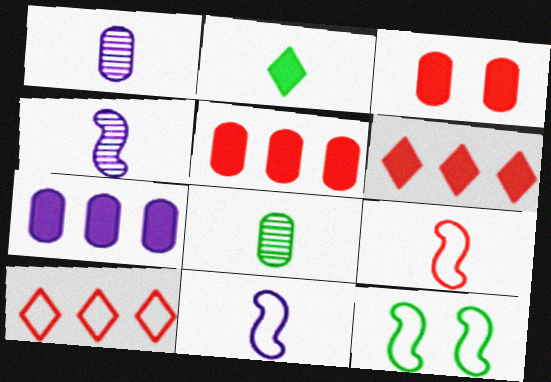[[1, 2, 9], 
[1, 6, 12]]